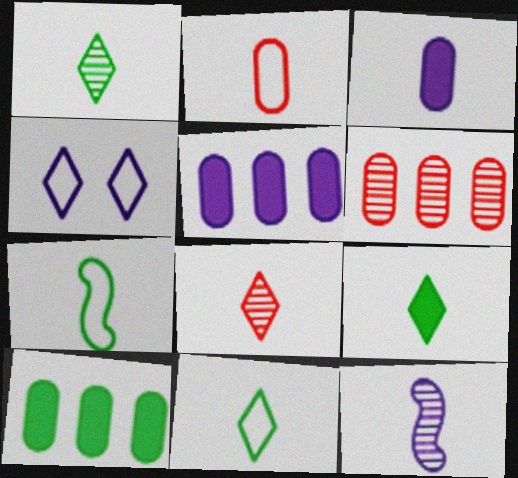[[1, 9, 11], 
[2, 9, 12], 
[3, 7, 8], 
[4, 5, 12]]